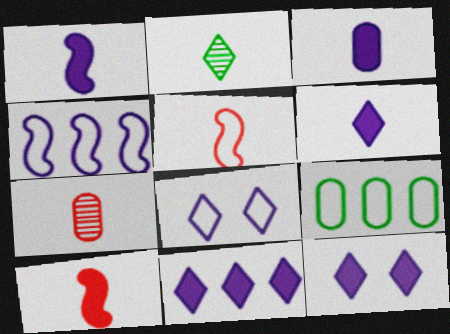[[1, 3, 6], 
[2, 3, 5], 
[5, 8, 9], 
[6, 11, 12]]